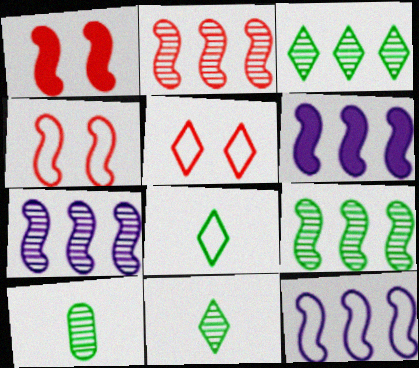[[2, 7, 9], 
[5, 6, 10], 
[6, 7, 12]]